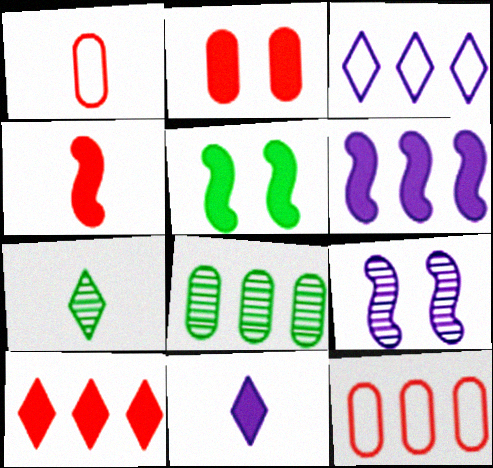[[2, 4, 10], 
[4, 5, 6]]